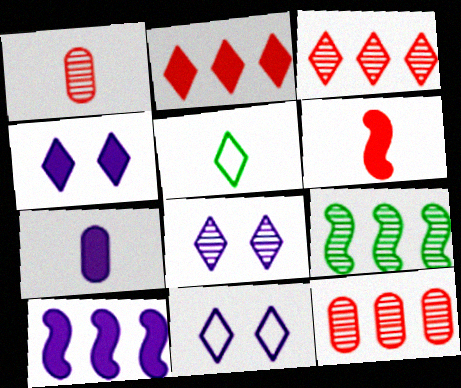[[1, 8, 9], 
[2, 5, 8], 
[3, 4, 5], 
[4, 7, 10], 
[4, 8, 11]]